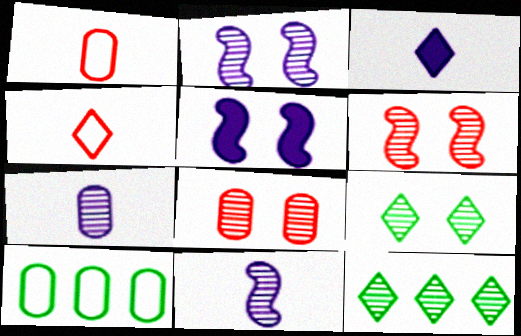[[1, 5, 12], 
[2, 8, 9], 
[3, 6, 10], 
[6, 7, 12], 
[8, 11, 12]]